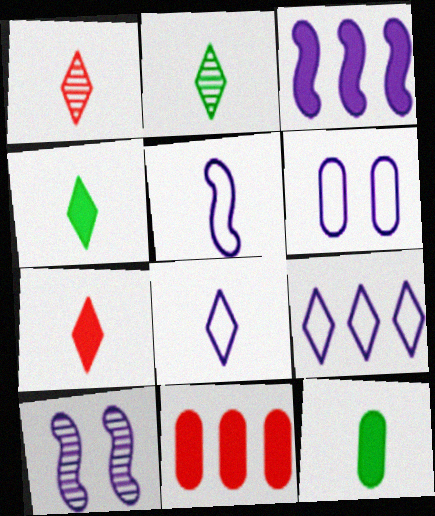[[1, 4, 8], 
[1, 5, 12], 
[2, 7, 8], 
[3, 5, 10], 
[5, 6, 9]]